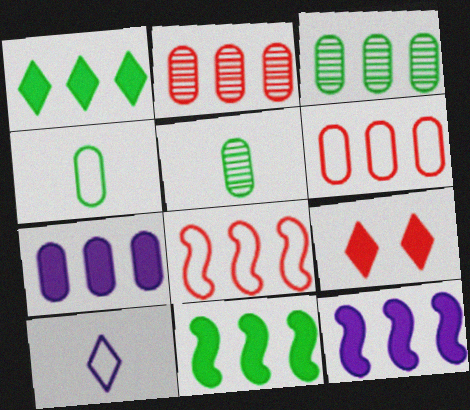[[3, 6, 7]]